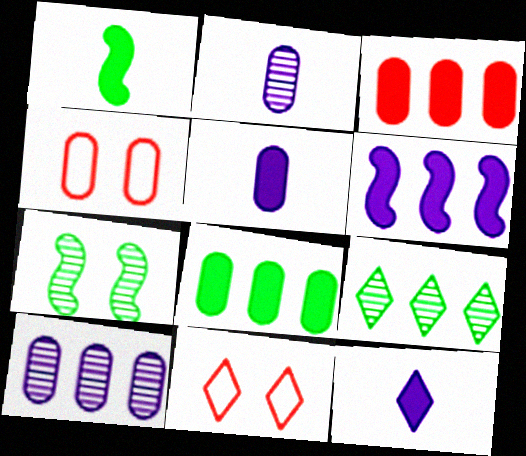[[1, 10, 11], 
[2, 4, 8], 
[9, 11, 12]]